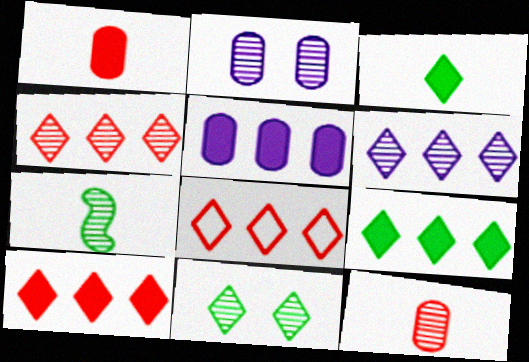[[2, 4, 7], 
[4, 8, 10], 
[6, 8, 9]]